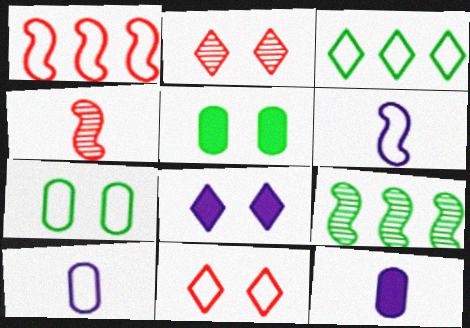[[9, 11, 12]]